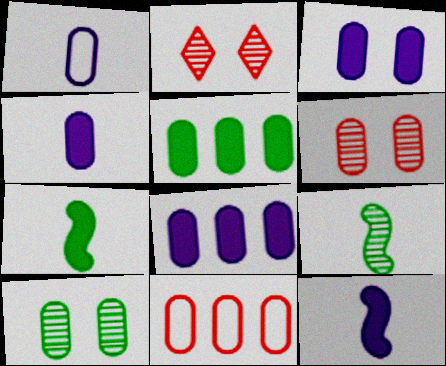[[1, 5, 6], 
[3, 4, 8], 
[4, 10, 11]]